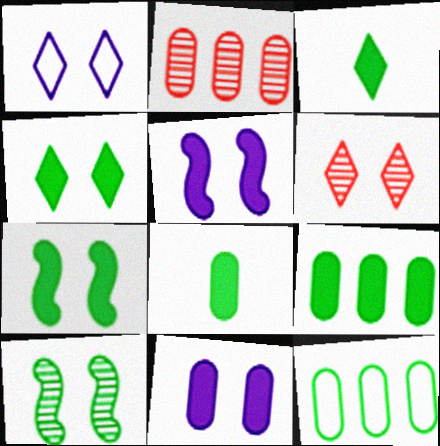[[1, 4, 6], 
[3, 7, 9], 
[3, 10, 12]]